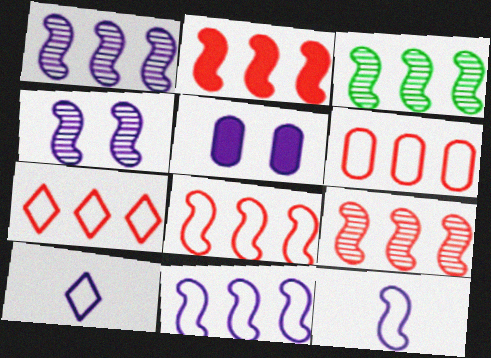[[1, 3, 9], 
[1, 5, 10], 
[2, 3, 11], 
[2, 8, 9], 
[6, 7, 8]]